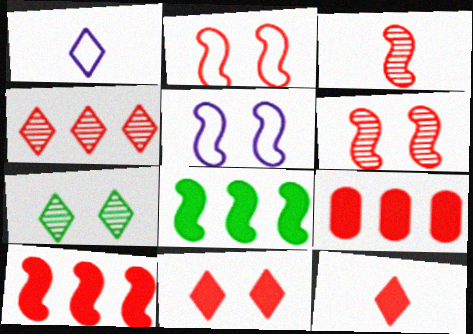[[2, 3, 10], 
[3, 5, 8]]